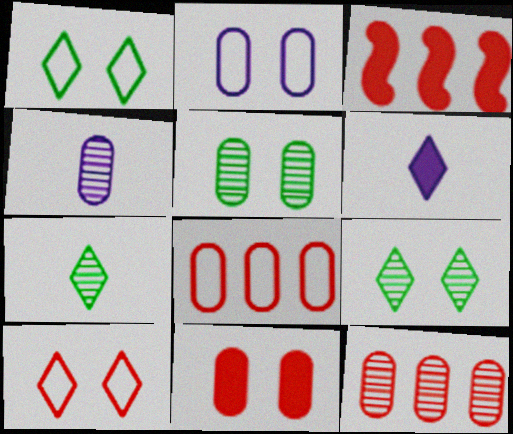[[1, 3, 4], 
[2, 3, 7], 
[2, 5, 11], 
[4, 5, 12]]